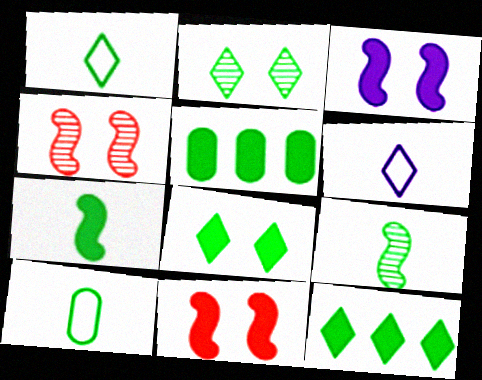[[1, 2, 12], 
[4, 5, 6], 
[5, 7, 8]]